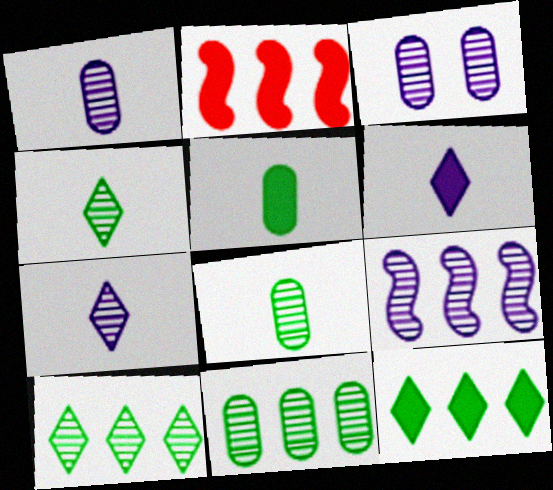[[3, 7, 9]]